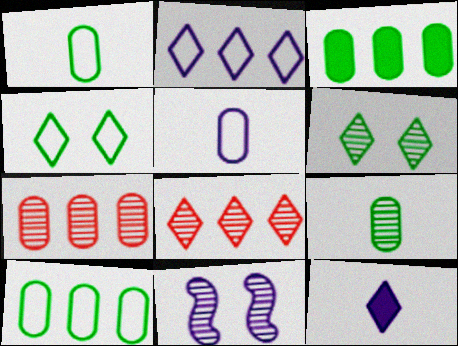[[4, 8, 12], 
[8, 9, 11]]